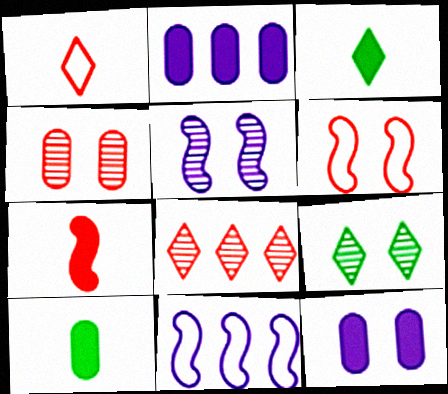[[3, 4, 11], 
[4, 5, 9], 
[6, 9, 12]]